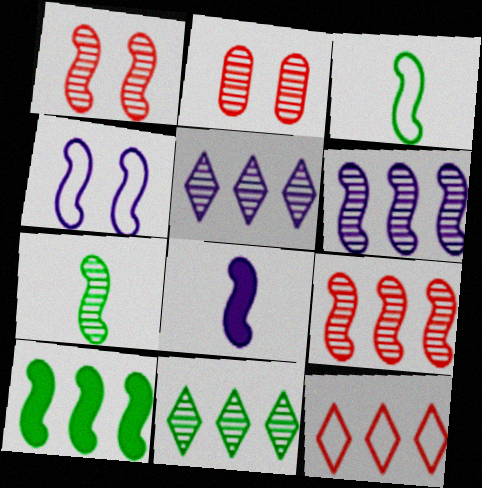[[1, 6, 7], 
[2, 5, 7], 
[4, 6, 8]]